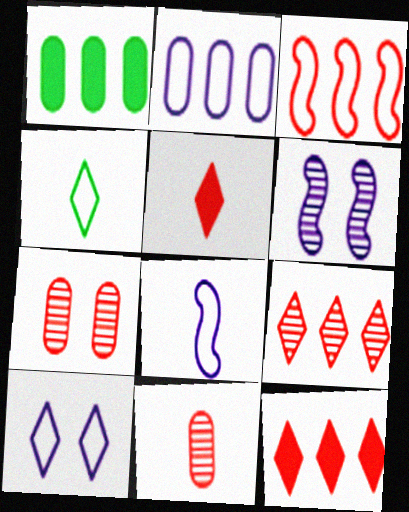[[2, 8, 10], 
[3, 5, 7]]